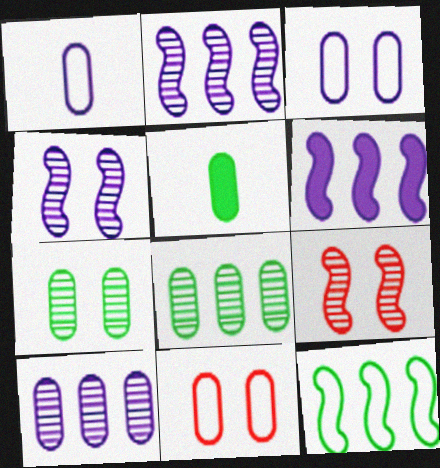[[5, 10, 11]]